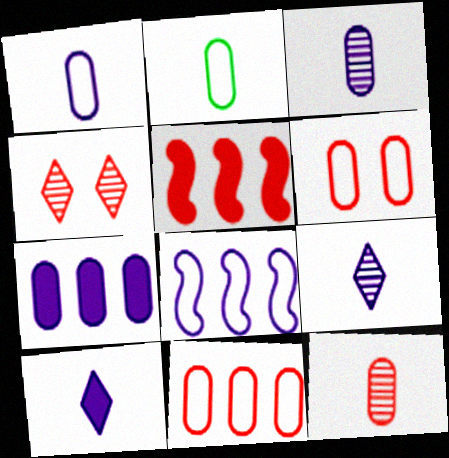[]